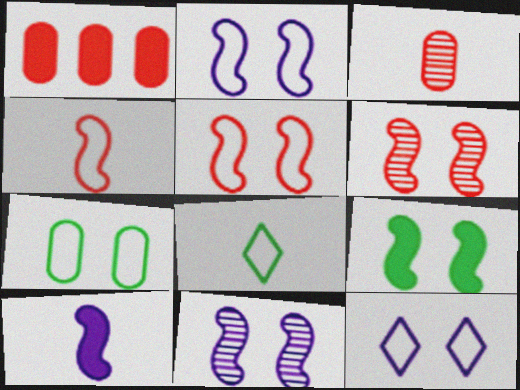[[1, 8, 11], 
[2, 6, 9], 
[3, 8, 10], 
[5, 7, 12], 
[5, 9, 11]]